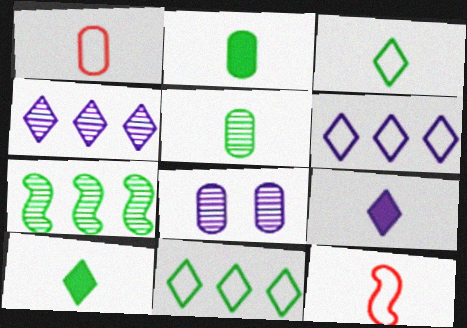[[5, 9, 12]]